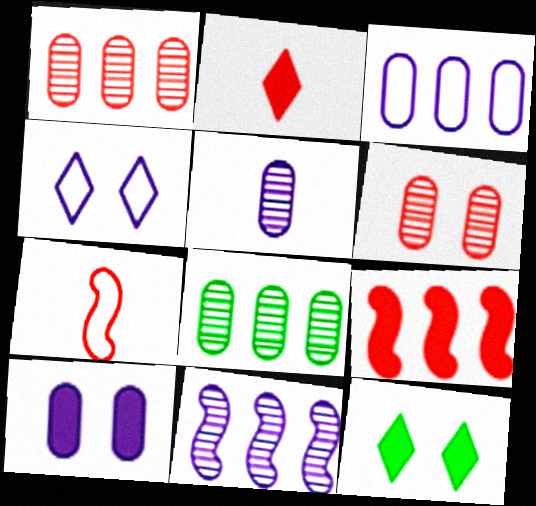[[3, 5, 10], 
[5, 6, 8]]